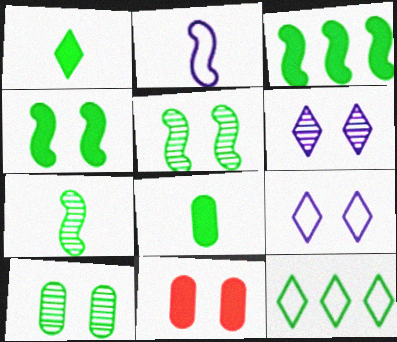[[5, 8, 12], 
[5, 9, 11]]